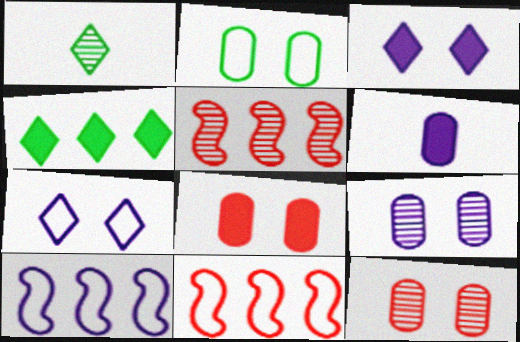[[1, 5, 9], 
[1, 8, 10], 
[2, 8, 9]]